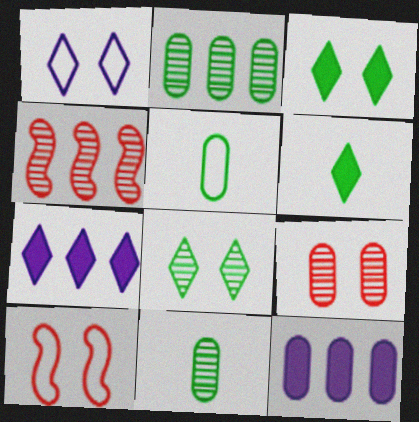[[5, 9, 12], 
[7, 10, 11]]